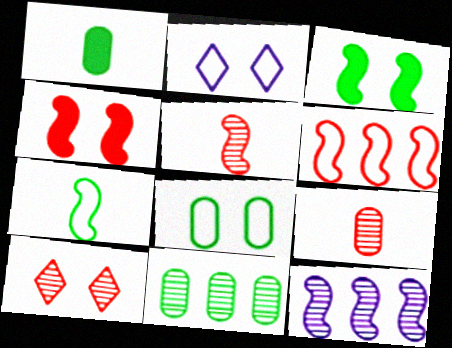[[1, 8, 11], 
[4, 5, 6], 
[4, 7, 12]]